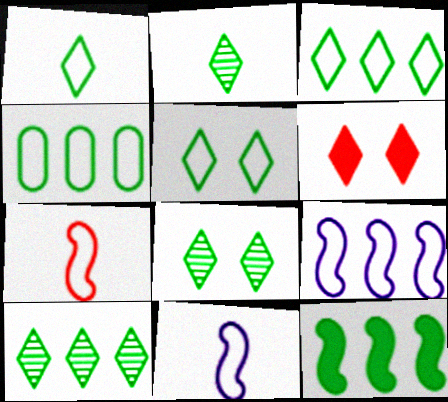[[1, 3, 5], 
[2, 8, 10], 
[4, 10, 12]]